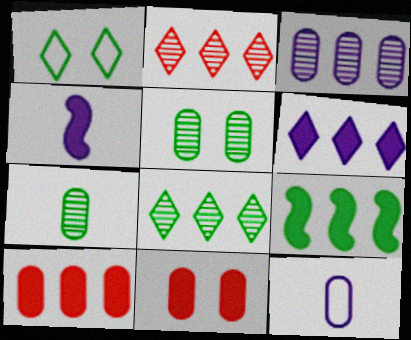[[1, 7, 9], 
[5, 10, 12], 
[6, 9, 10]]